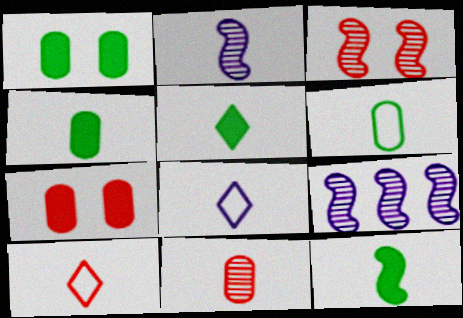[[1, 9, 10], 
[2, 4, 10], 
[4, 5, 12], 
[8, 11, 12]]